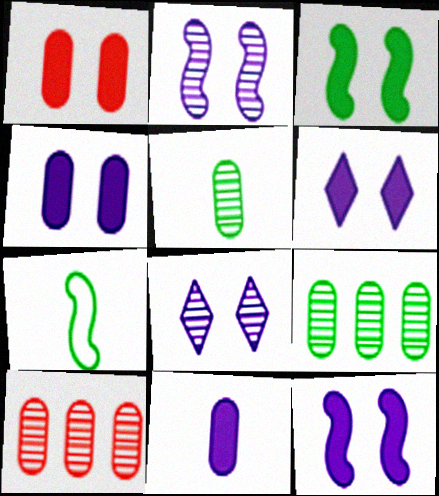[[1, 3, 6], 
[4, 6, 12], 
[6, 7, 10]]